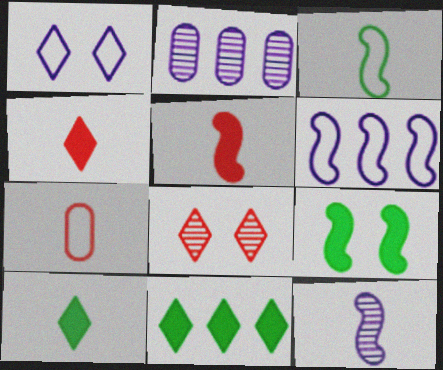[[3, 5, 12], 
[7, 10, 12]]